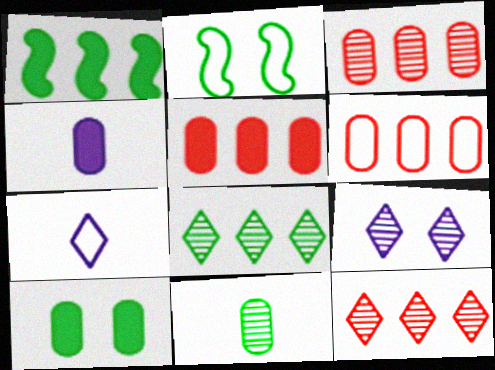[[2, 4, 12], 
[2, 6, 7], 
[3, 5, 6], 
[4, 5, 10]]